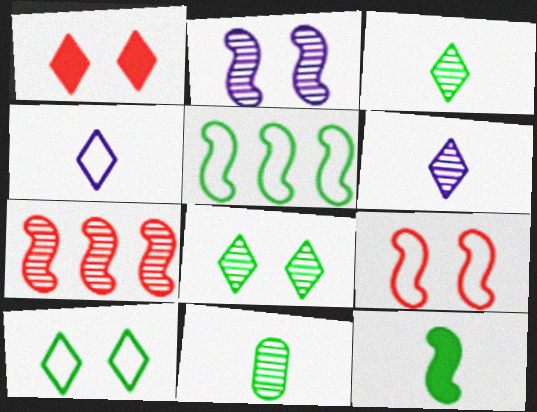[]